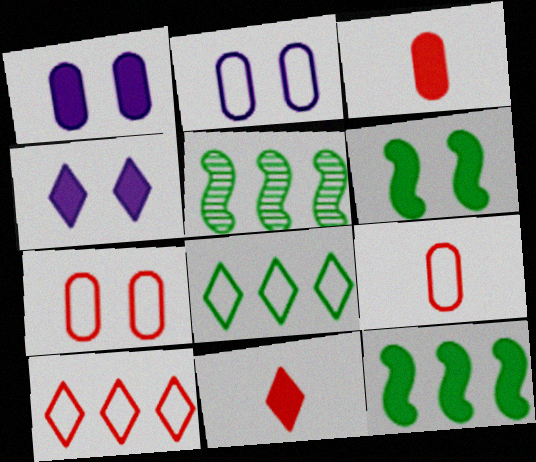[[1, 11, 12], 
[2, 5, 11], 
[3, 4, 12], 
[4, 5, 9]]